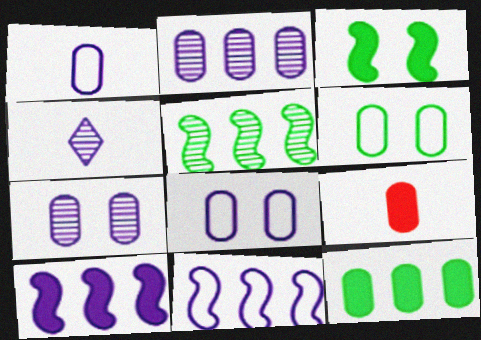[[2, 6, 9], 
[4, 8, 10]]